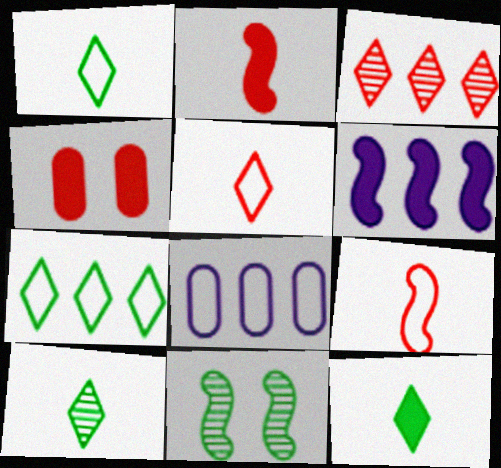[[1, 10, 12], 
[3, 4, 9], 
[4, 6, 12], 
[6, 9, 11]]